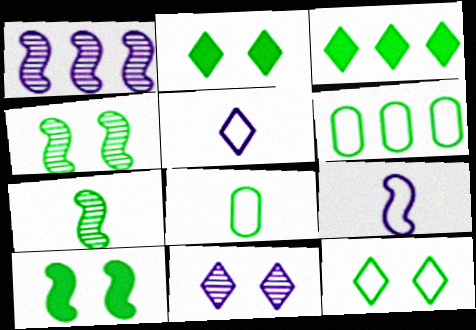[[2, 6, 7], 
[3, 4, 8]]